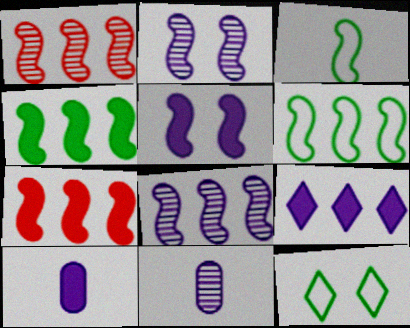[[1, 3, 5], 
[1, 10, 12], 
[2, 3, 7], 
[5, 9, 10], 
[6, 7, 8], 
[7, 11, 12]]